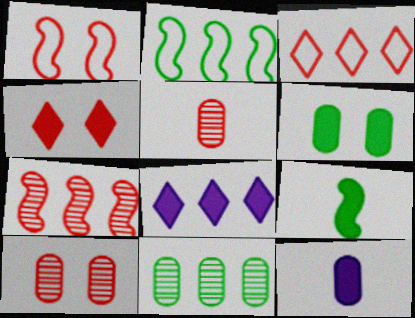[[1, 4, 10]]